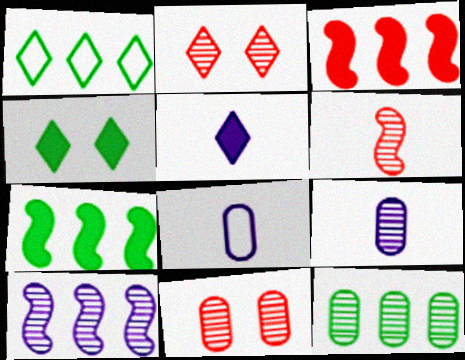[[1, 2, 5], 
[1, 7, 12], 
[2, 7, 8], 
[9, 11, 12]]